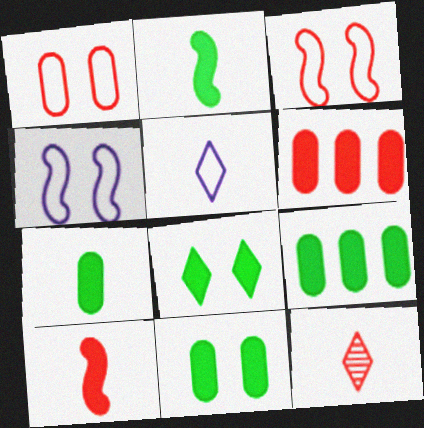[[2, 8, 9], 
[3, 6, 12], 
[4, 9, 12], 
[7, 9, 11]]